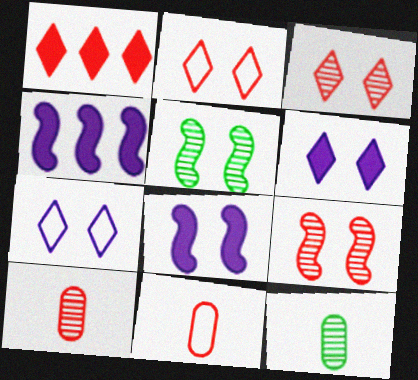[[1, 9, 11], 
[2, 4, 12]]